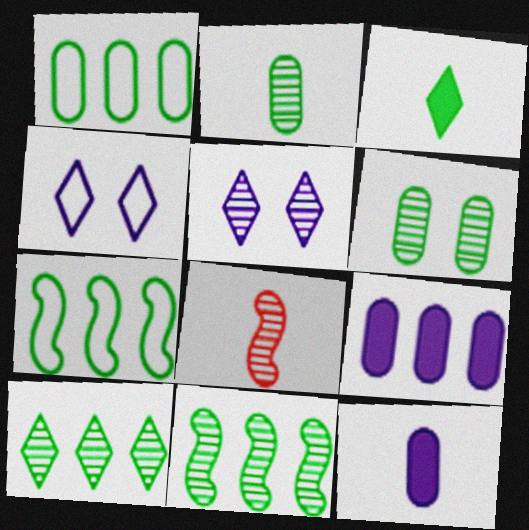[[3, 6, 7]]